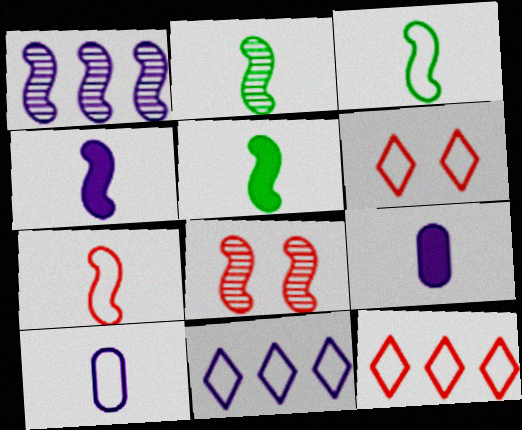[[1, 2, 8], 
[2, 3, 5], 
[2, 4, 7]]